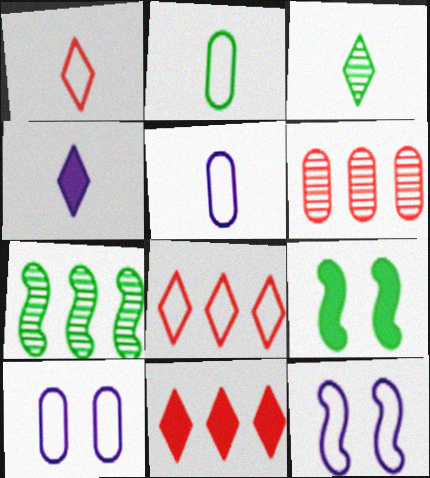[[1, 3, 4], 
[2, 8, 12]]